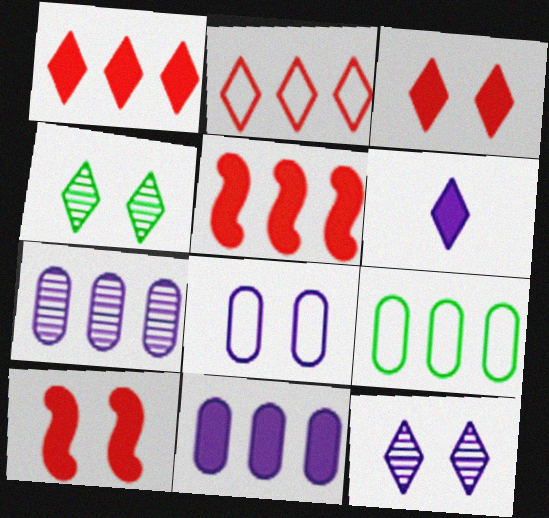[[2, 4, 6], 
[4, 8, 10]]